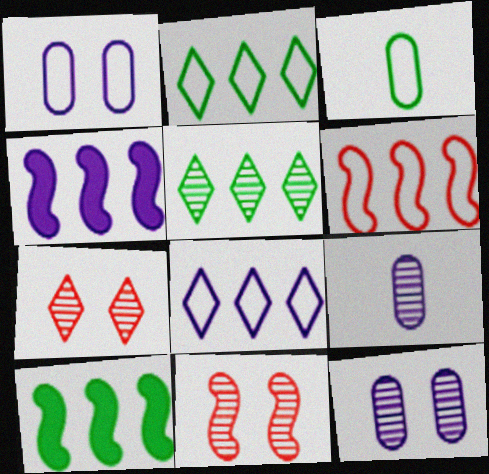[[3, 4, 7], 
[5, 9, 11]]